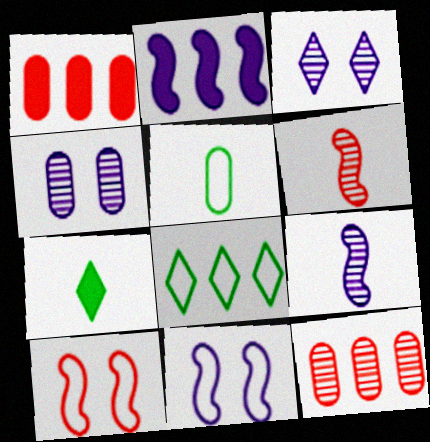[[1, 4, 5], 
[2, 8, 12], 
[2, 9, 11], 
[7, 11, 12]]